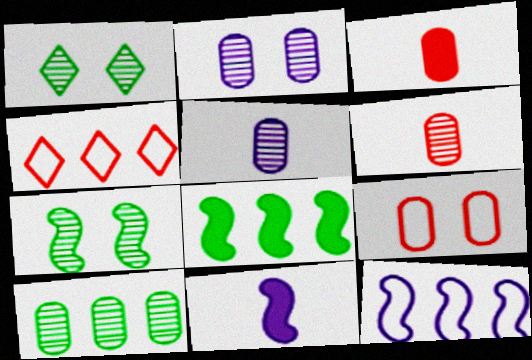[[1, 3, 12], 
[2, 6, 10]]